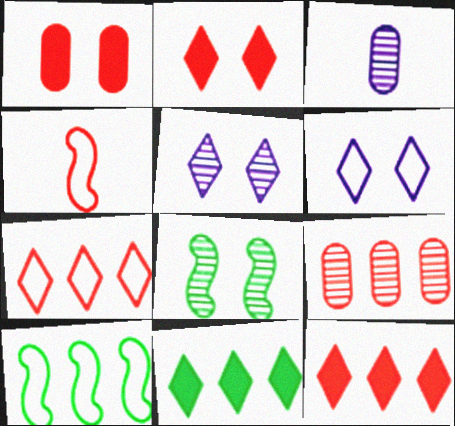[[1, 6, 8], 
[2, 3, 10], 
[2, 4, 9]]